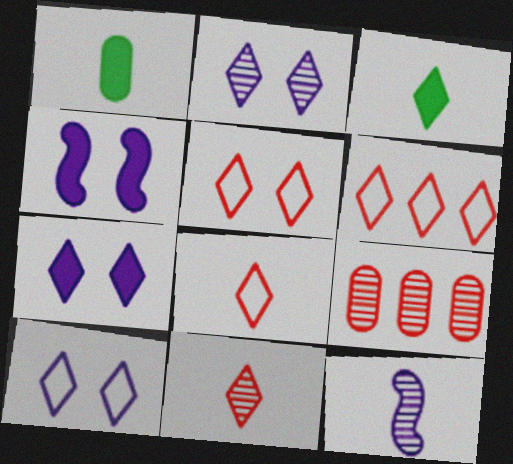[[1, 8, 12], 
[2, 3, 6], 
[2, 7, 10], 
[5, 6, 8]]